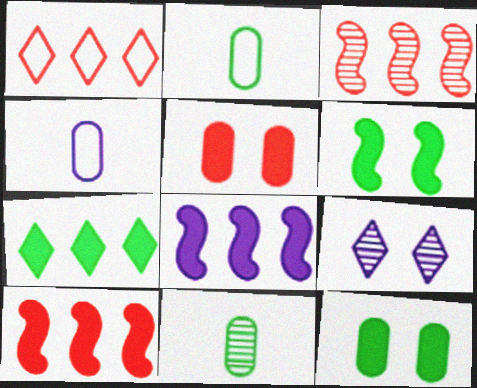[[2, 9, 10], 
[3, 9, 11], 
[4, 8, 9]]